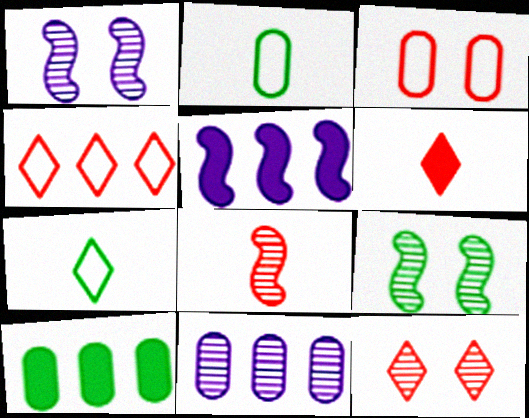[[2, 5, 12], 
[4, 6, 12], 
[7, 9, 10]]